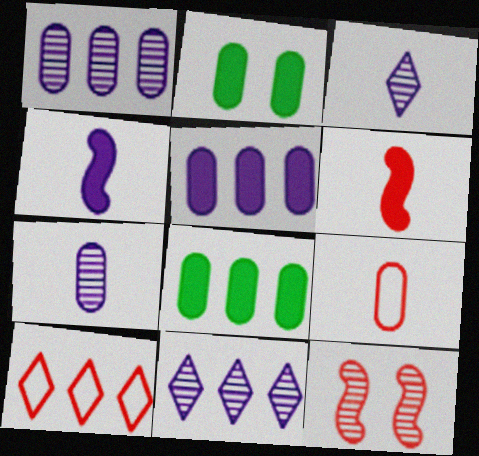[[1, 2, 9]]